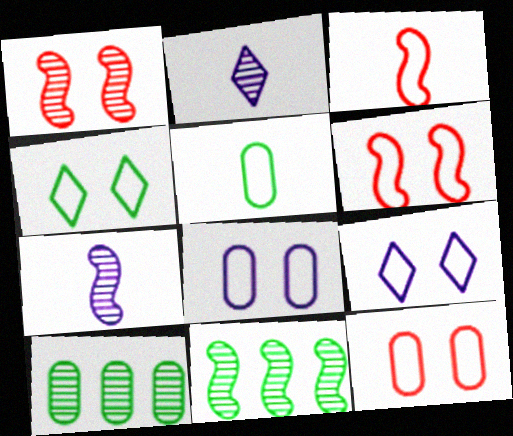[[1, 2, 10], 
[1, 7, 11], 
[4, 6, 8]]